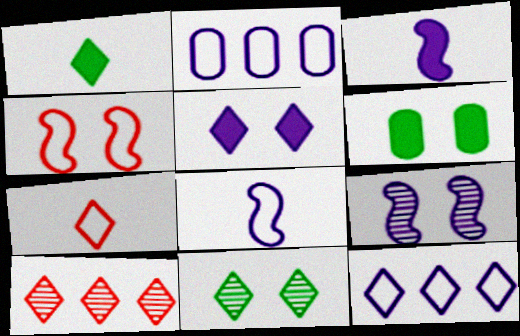[[6, 8, 10]]